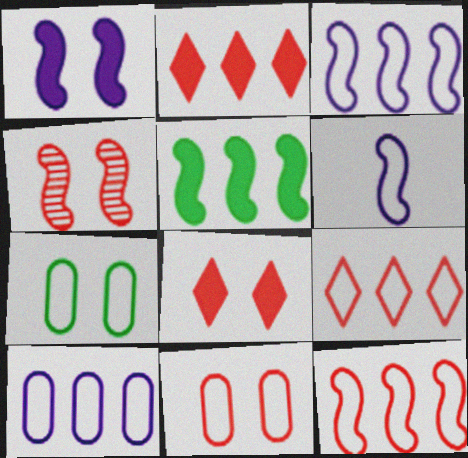[[4, 5, 6], 
[4, 8, 11], 
[6, 7, 9]]